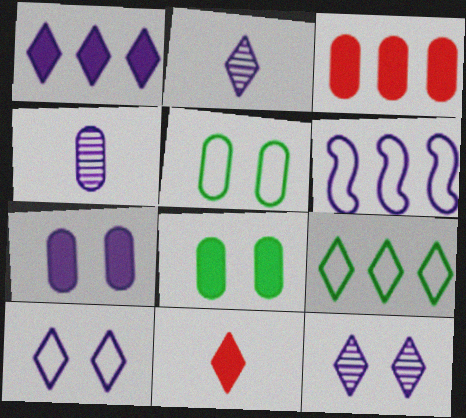[[1, 2, 10], 
[2, 6, 7], 
[3, 4, 5], 
[9, 11, 12]]